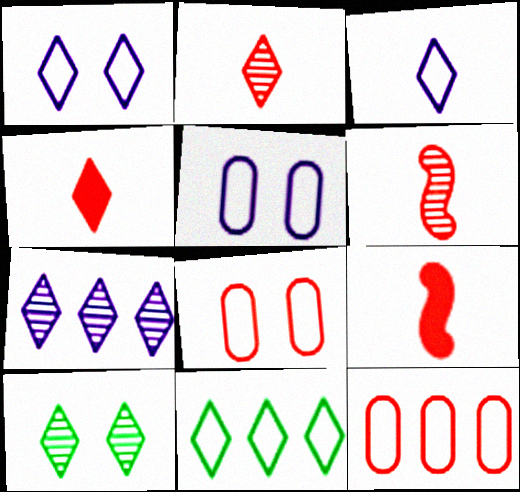[[2, 7, 10]]